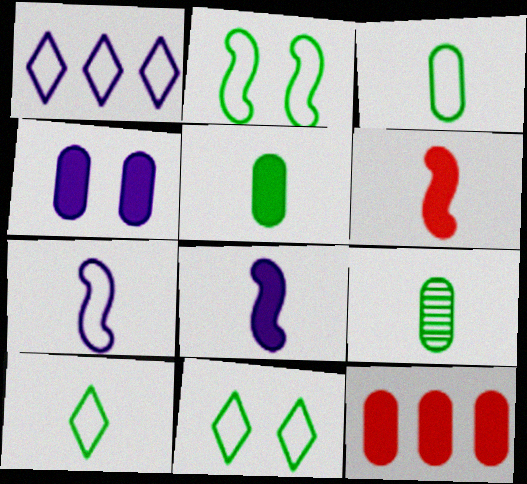[[3, 5, 9], 
[4, 5, 12]]